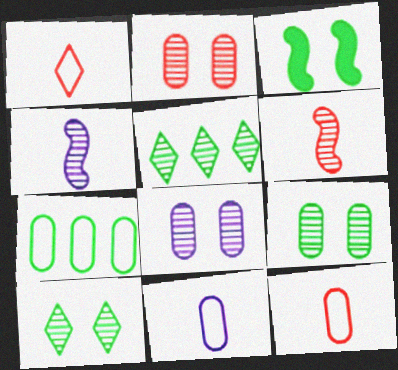[[2, 4, 5], 
[2, 8, 9], 
[5, 6, 8]]